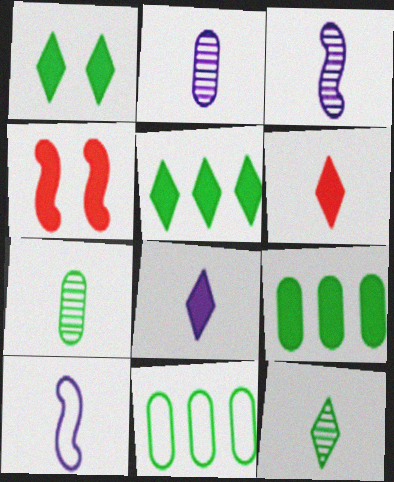[[2, 8, 10], 
[4, 8, 9], 
[6, 7, 10]]